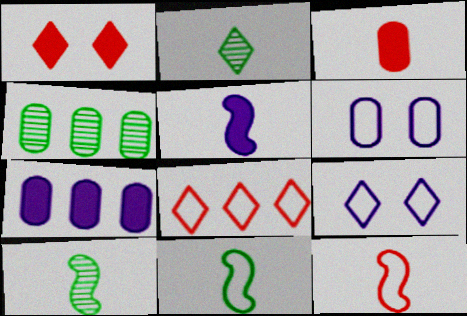[[3, 4, 6], 
[5, 10, 12], 
[6, 8, 11]]